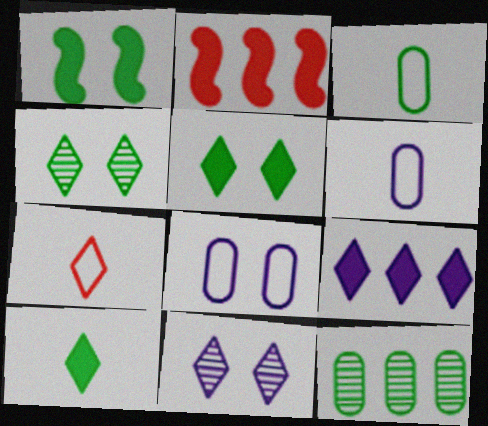[[2, 3, 11], 
[2, 4, 6], 
[4, 7, 9]]